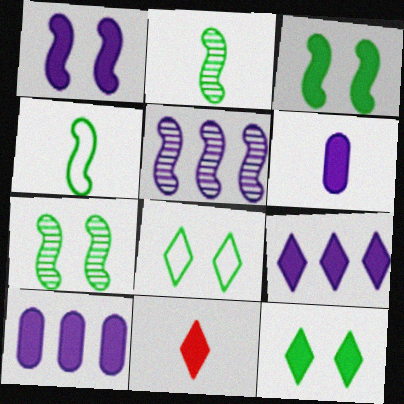[[1, 6, 9], 
[3, 10, 11], 
[9, 11, 12]]